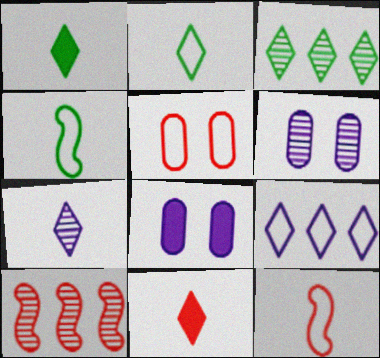[[2, 7, 11], 
[2, 8, 10], 
[3, 8, 12], 
[4, 5, 9], 
[5, 10, 11]]